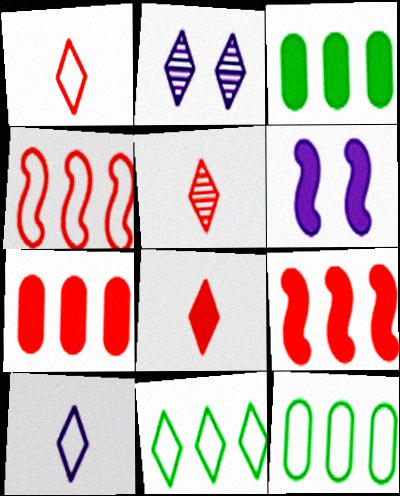[[1, 5, 8], 
[2, 8, 11], 
[3, 6, 8], 
[5, 6, 12]]